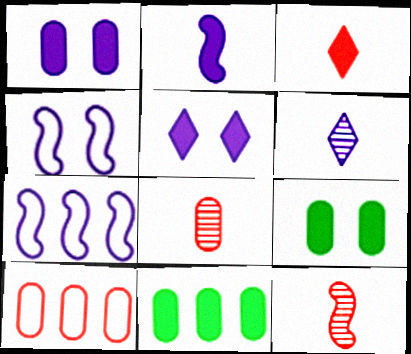[[1, 6, 7]]